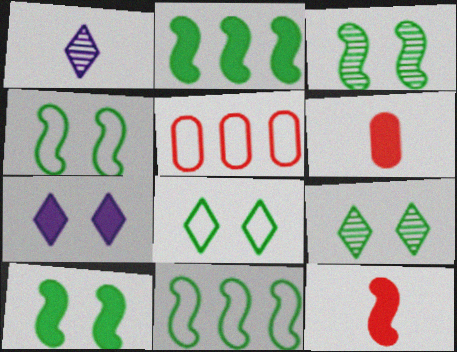[[1, 5, 10], 
[2, 6, 7], 
[3, 4, 10]]